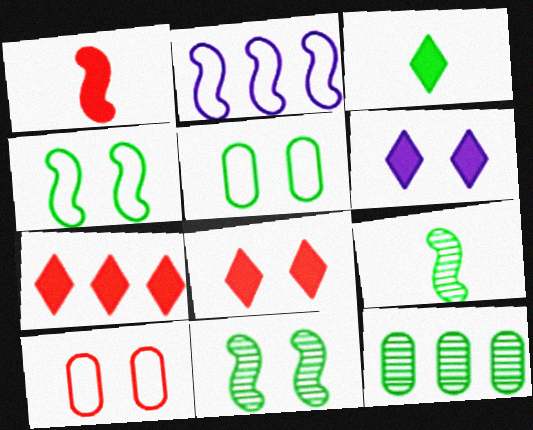[[1, 2, 11], 
[2, 7, 12], 
[3, 4, 12], 
[3, 6, 7], 
[6, 10, 11]]